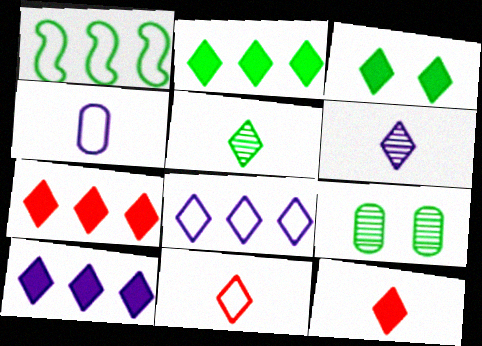[[2, 7, 10], 
[3, 10, 12]]